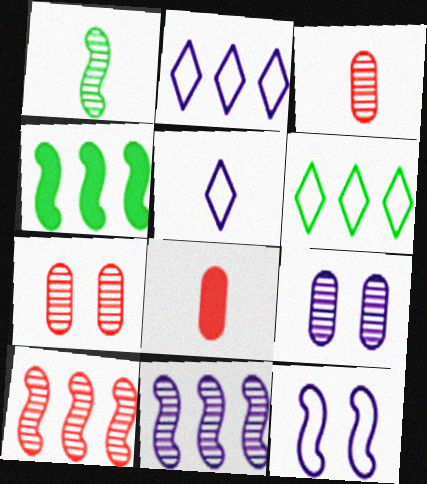[[1, 5, 8], 
[4, 5, 7]]